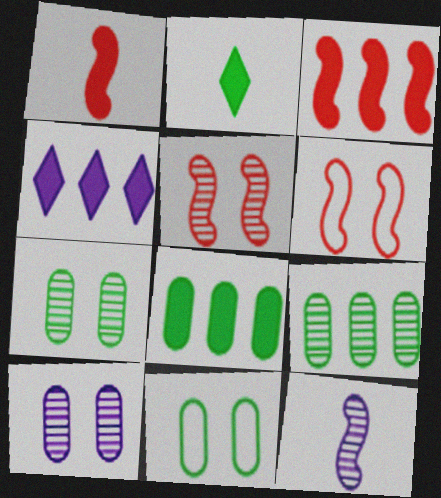[[3, 4, 8]]